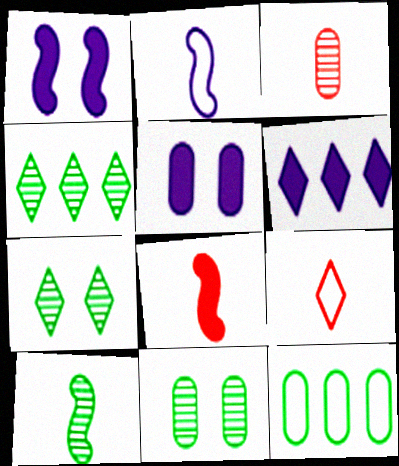[[2, 8, 10], 
[3, 5, 12], 
[3, 8, 9], 
[4, 10, 11], 
[6, 7, 9]]